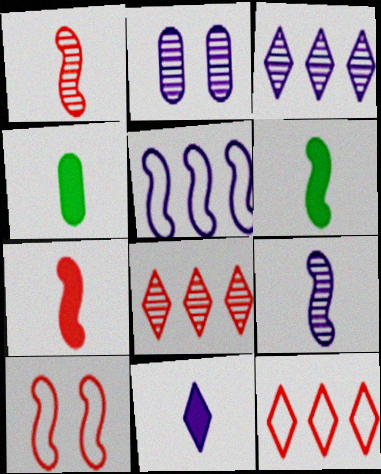[[2, 3, 9], 
[2, 5, 11], 
[2, 6, 12], 
[3, 4, 10], 
[4, 7, 11]]